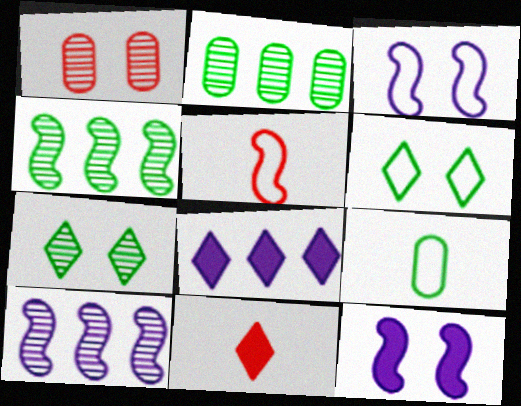[[1, 6, 12], 
[2, 3, 11], 
[4, 5, 12]]